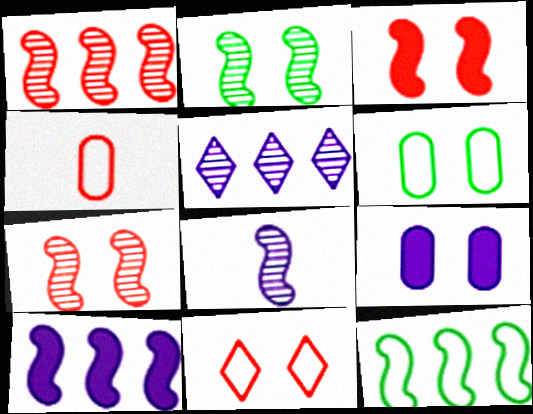[[1, 2, 8], 
[1, 10, 12], 
[2, 9, 11], 
[3, 8, 12]]